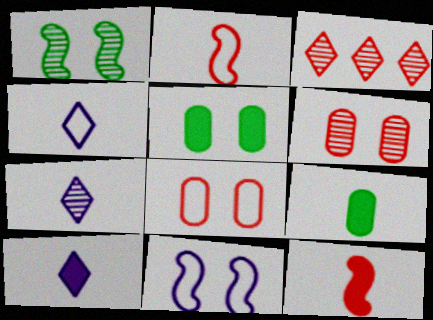[[2, 7, 9], 
[3, 8, 12], 
[3, 9, 11], 
[4, 7, 10], 
[9, 10, 12]]